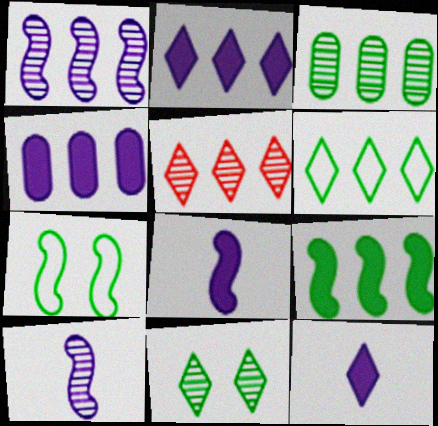[[1, 3, 5], 
[2, 5, 6], 
[3, 6, 9]]